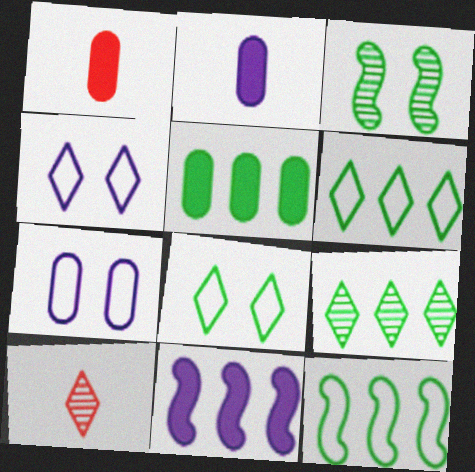[[5, 9, 12]]